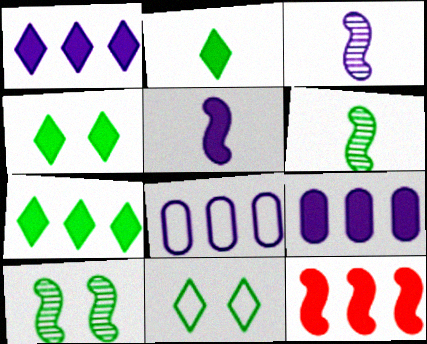[[2, 4, 7], 
[7, 9, 12]]